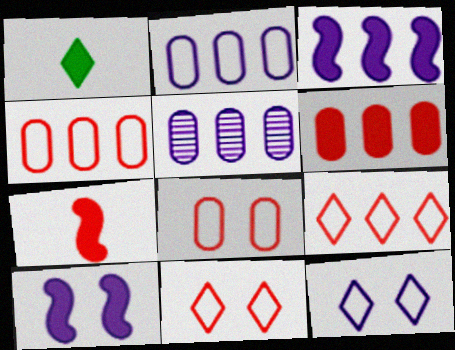[[1, 6, 10]]